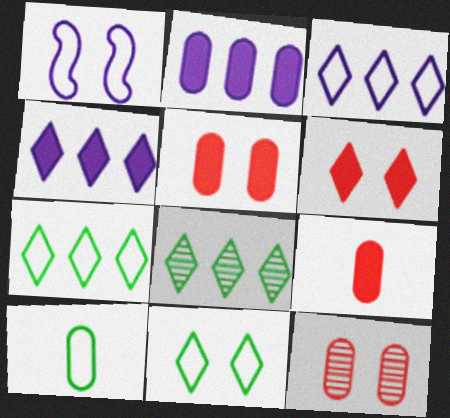[[1, 8, 9], 
[2, 10, 12]]